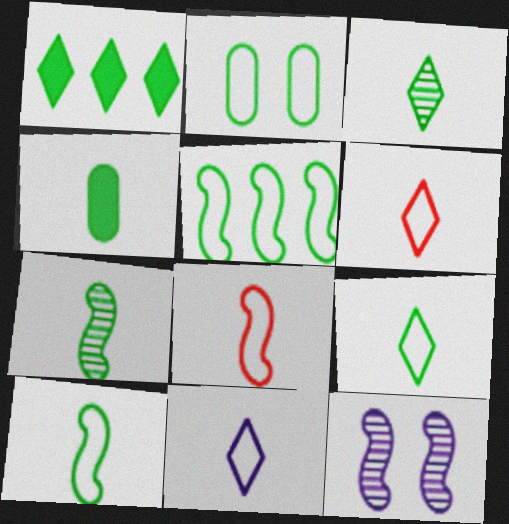[[1, 2, 7], 
[2, 5, 9], 
[3, 4, 10], 
[4, 7, 9], 
[6, 9, 11]]